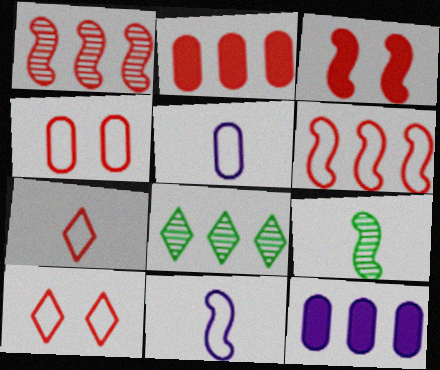[[3, 5, 8], 
[4, 6, 7], 
[6, 8, 12], 
[9, 10, 12]]